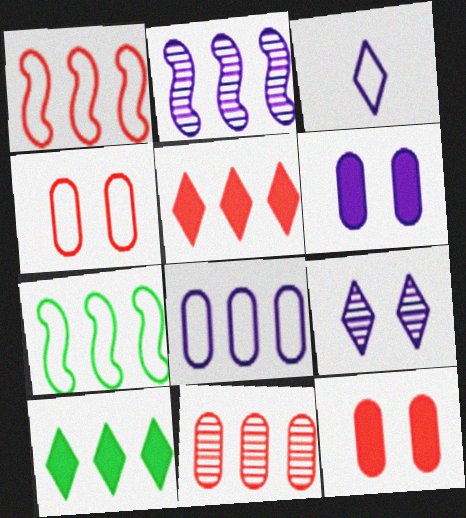[[1, 5, 11], 
[2, 3, 6], 
[3, 4, 7]]